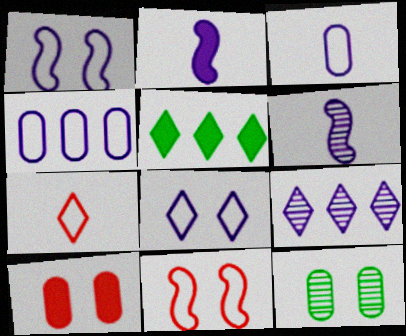[[2, 5, 10]]